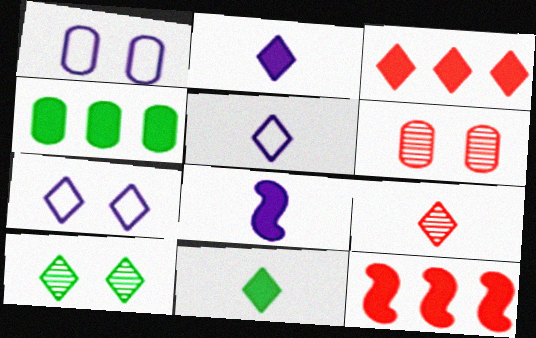[[3, 5, 10], 
[5, 9, 11]]